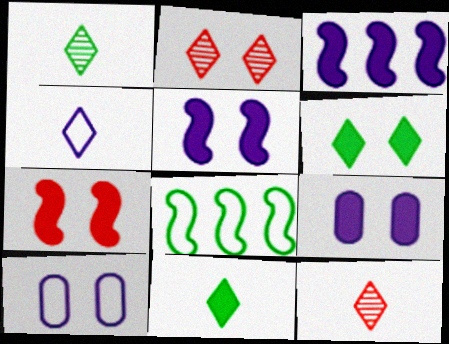[[4, 11, 12], 
[6, 7, 9], 
[8, 9, 12]]